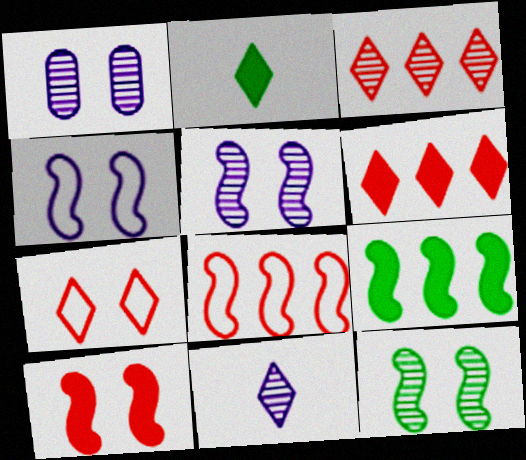[[1, 2, 8], 
[4, 10, 12]]